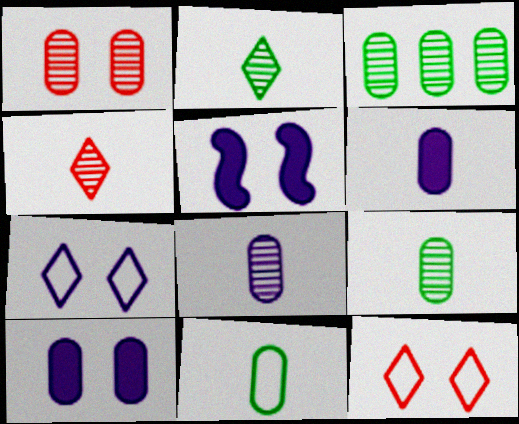[[1, 3, 8]]